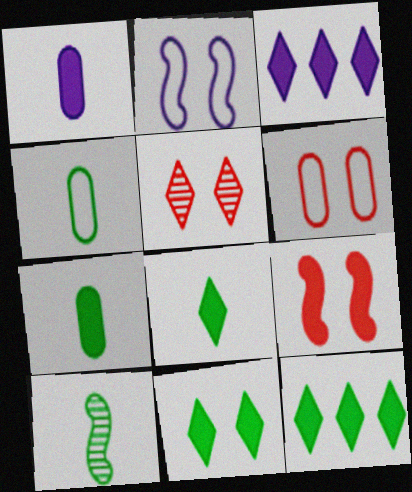[[1, 9, 12], 
[3, 6, 10], 
[3, 7, 9], 
[4, 8, 10], 
[5, 6, 9], 
[8, 11, 12]]